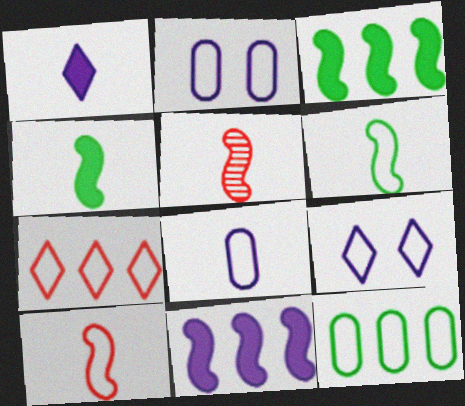[[2, 6, 7], 
[9, 10, 12]]